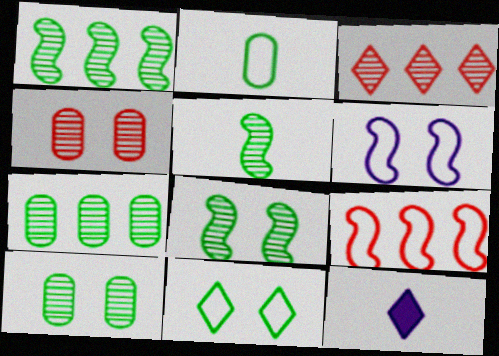[[1, 5, 8], 
[3, 11, 12], 
[9, 10, 12]]